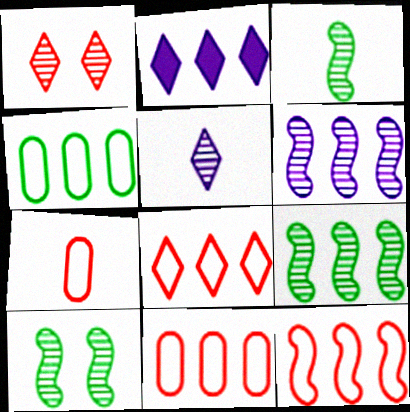[[2, 7, 10], 
[2, 9, 11], 
[3, 9, 10], 
[8, 11, 12]]